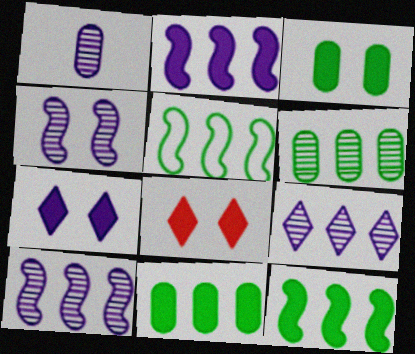[[1, 4, 9], 
[1, 5, 8]]